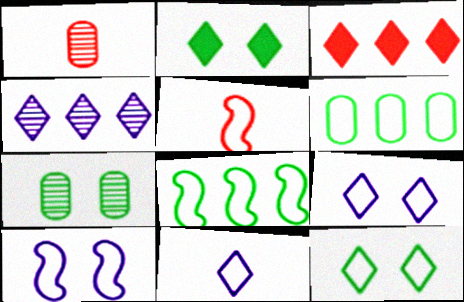[[5, 6, 9], 
[5, 8, 10]]